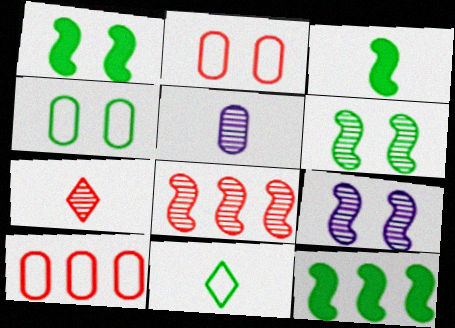[[1, 3, 12]]